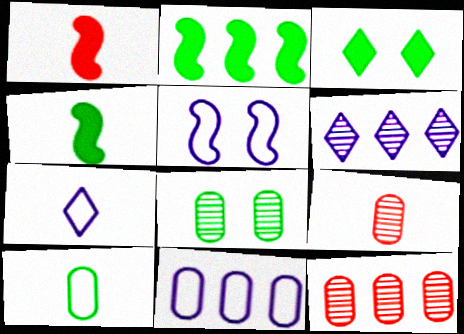[[4, 7, 9], 
[5, 7, 11]]